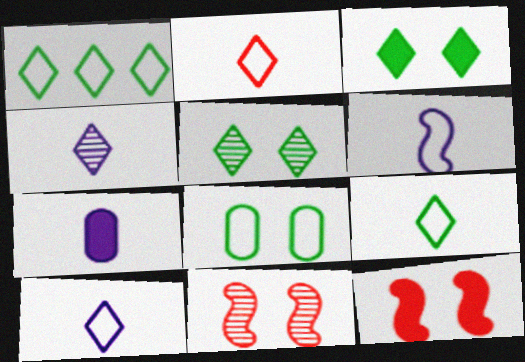[[1, 7, 11], 
[2, 9, 10], 
[4, 6, 7]]